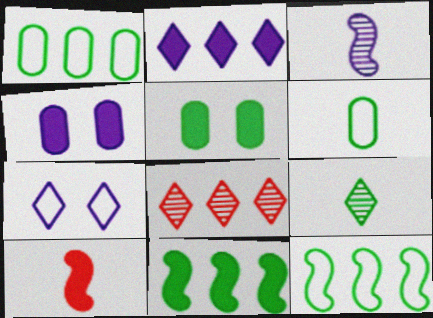[[2, 5, 10], 
[5, 9, 12]]